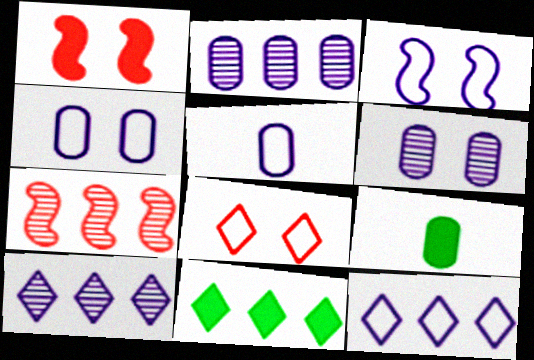[[3, 5, 12]]